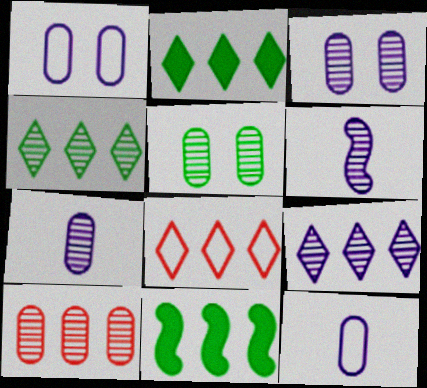[[2, 8, 9], 
[3, 6, 9], 
[5, 7, 10]]